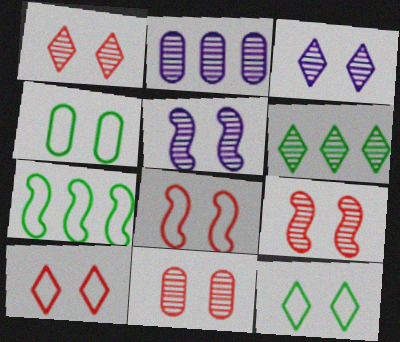[[1, 9, 11]]